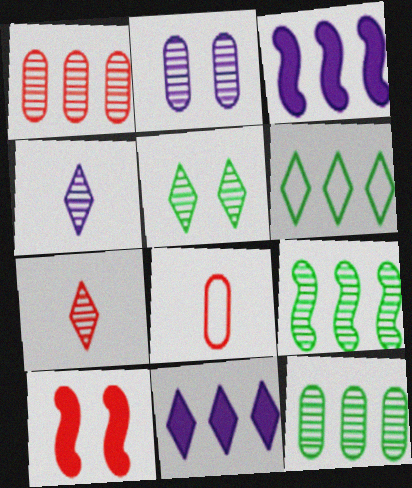[[1, 3, 6], 
[2, 7, 9], 
[3, 5, 8]]